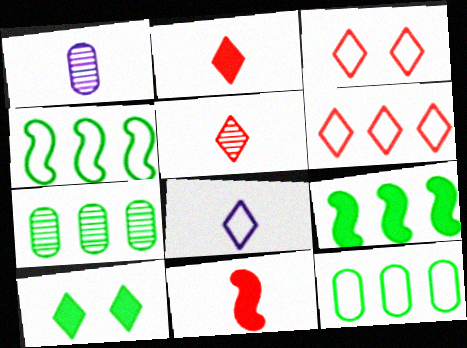[[1, 3, 9]]